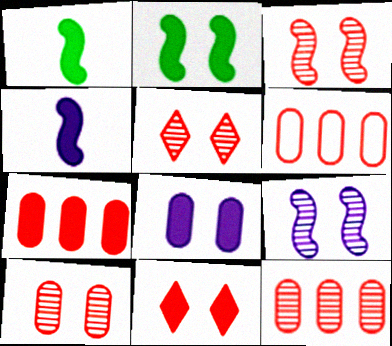[[2, 8, 11], 
[3, 5, 10], 
[6, 7, 12]]